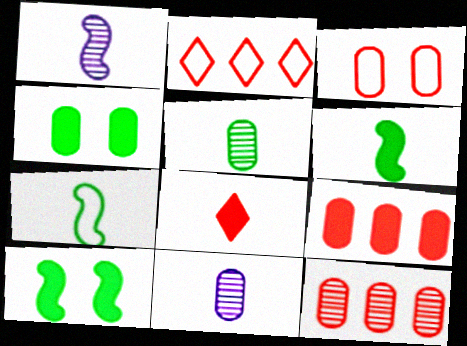[[1, 2, 4], 
[2, 10, 11], 
[7, 8, 11]]